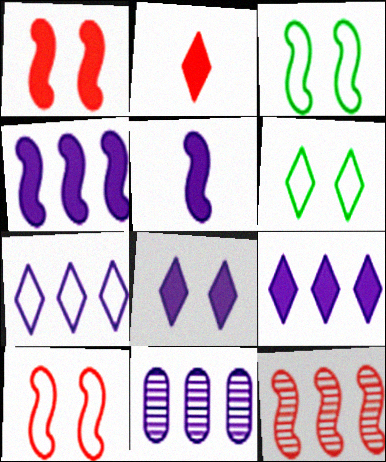[[2, 3, 11], 
[3, 5, 12], 
[4, 7, 11]]